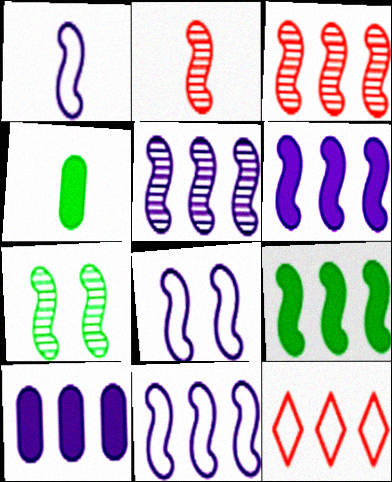[[1, 8, 11], 
[2, 5, 7], 
[2, 8, 9], 
[3, 9, 11], 
[5, 6, 11]]